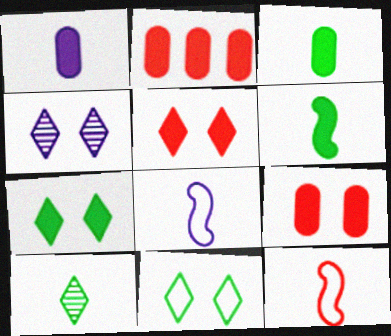[[1, 10, 12], 
[4, 5, 11]]